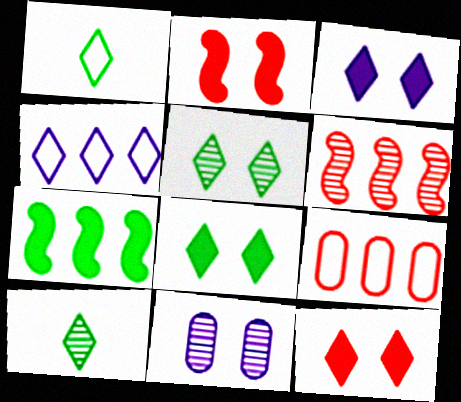[[3, 8, 12], 
[4, 10, 12], 
[6, 10, 11]]